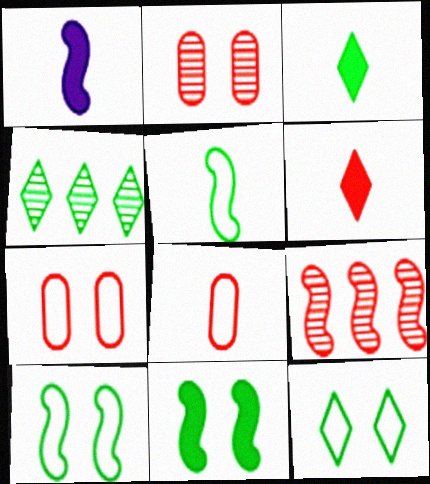[[1, 4, 7], 
[1, 9, 10], 
[3, 4, 12], 
[6, 7, 9]]